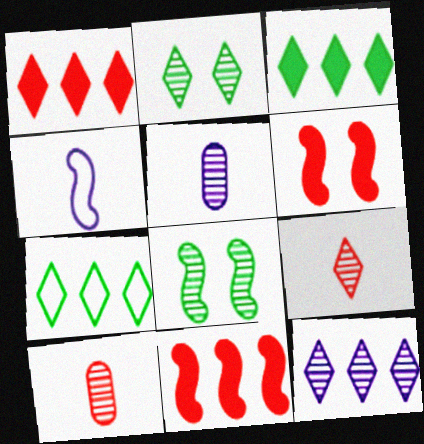[[1, 7, 12], 
[2, 9, 12], 
[4, 8, 11], 
[5, 6, 7], 
[8, 10, 12]]